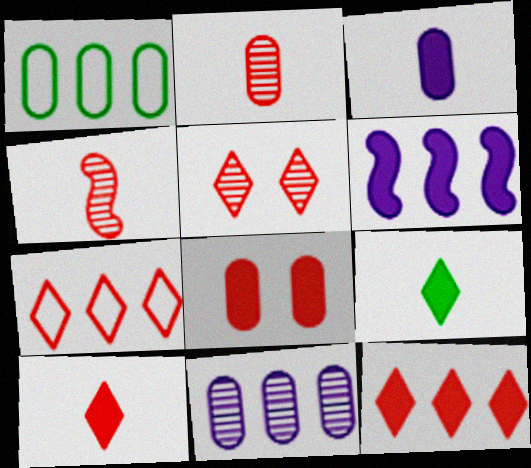[[4, 7, 8], 
[5, 7, 10], 
[6, 8, 9]]